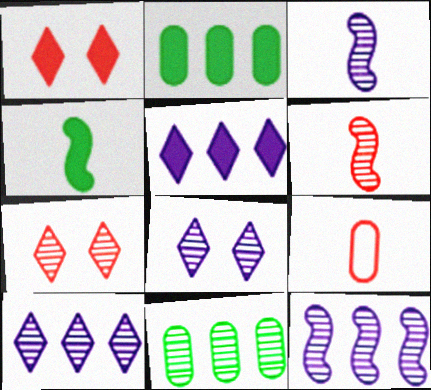[[3, 7, 11], 
[6, 8, 11]]